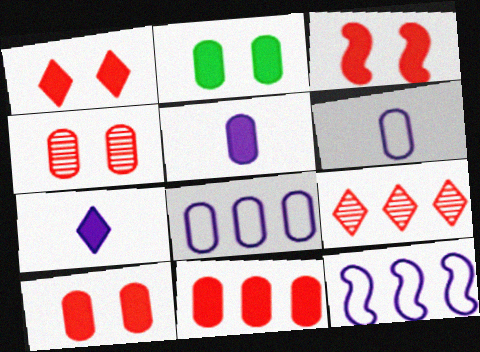[[1, 3, 10], 
[2, 5, 11]]